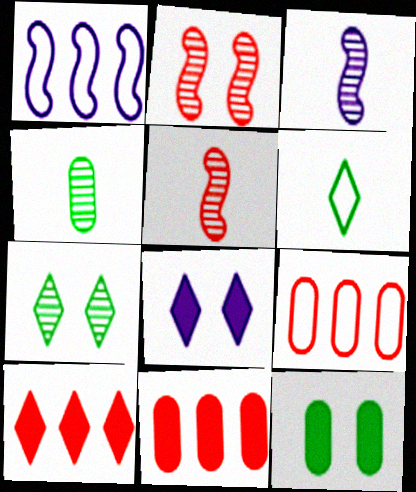[]